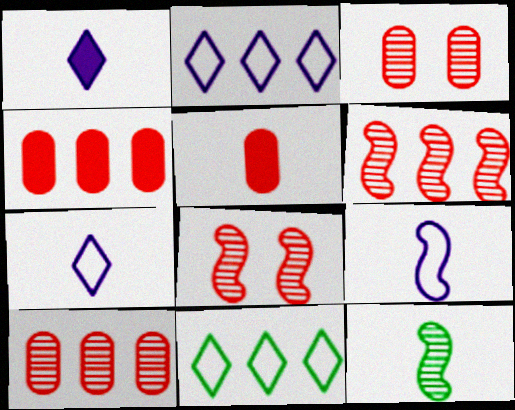[[5, 7, 12]]